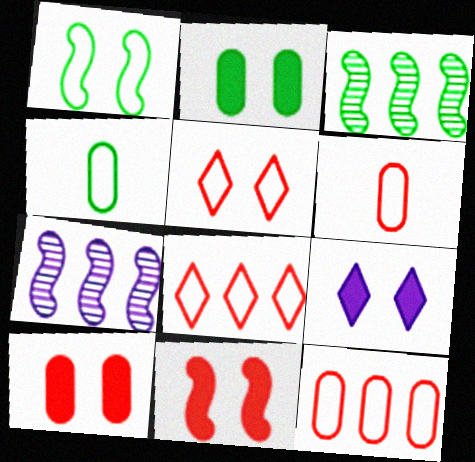[[2, 9, 11], 
[3, 6, 9]]